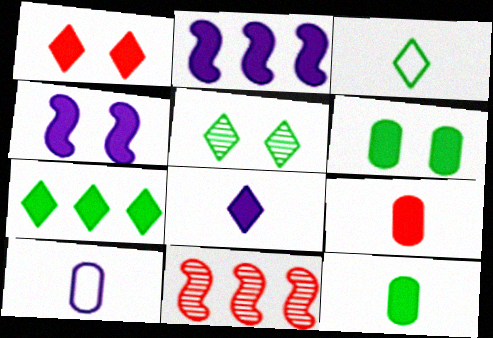[[1, 2, 12], 
[1, 4, 6], 
[1, 7, 8], 
[3, 5, 7], 
[4, 7, 9]]